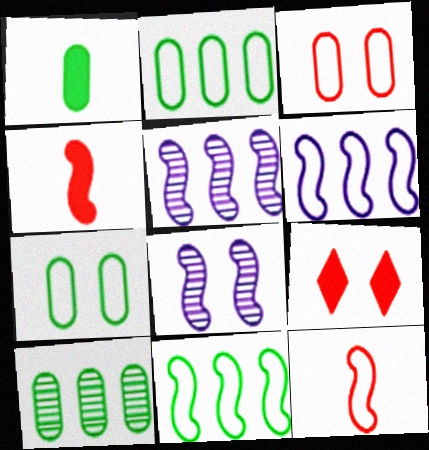[[1, 7, 10], 
[4, 8, 11], 
[7, 8, 9]]